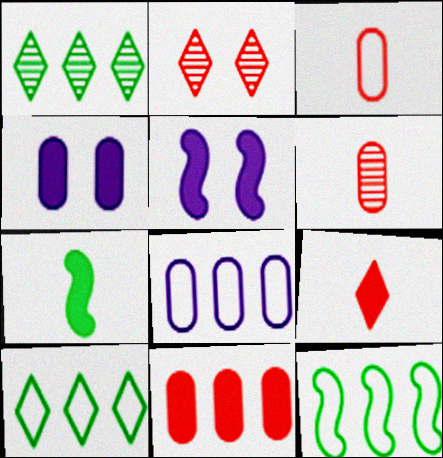[[1, 3, 5], 
[2, 7, 8], 
[5, 6, 10]]